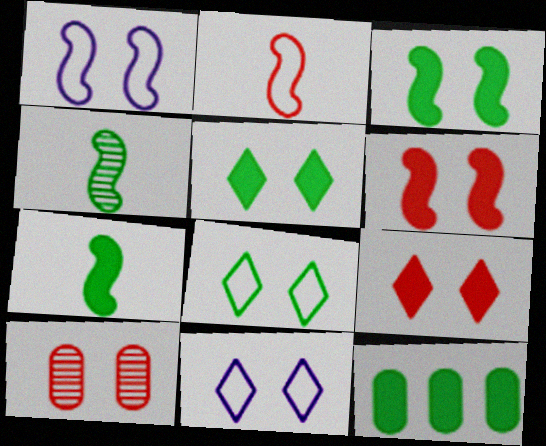[[1, 5, 10], 
[3, 10, 11], 
[4, 8, 12], 
[5, 7, 12]]